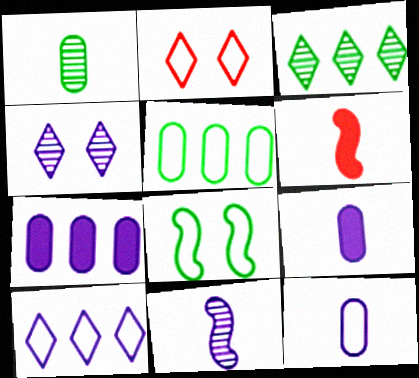[[4, 5, 6]]